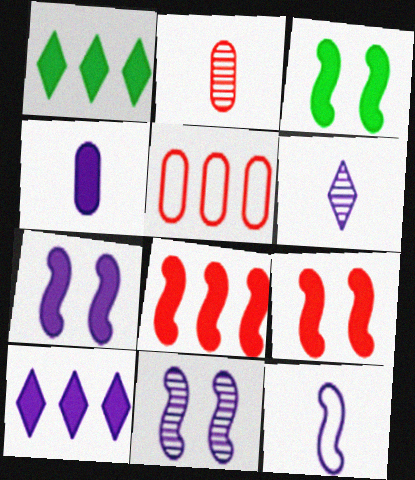[[1, 4, 9], 
[3, 5, 6], 
[3, 7, 9], 
[4, 6, 12], 
[4, 7, 10]]